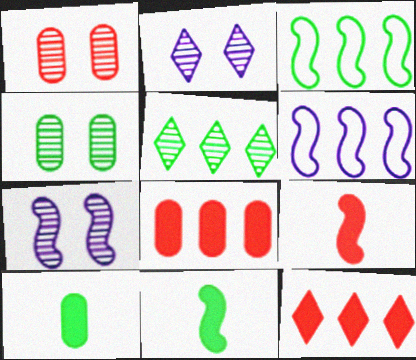[[3, 7, 9], 
[5, 6, 8]]